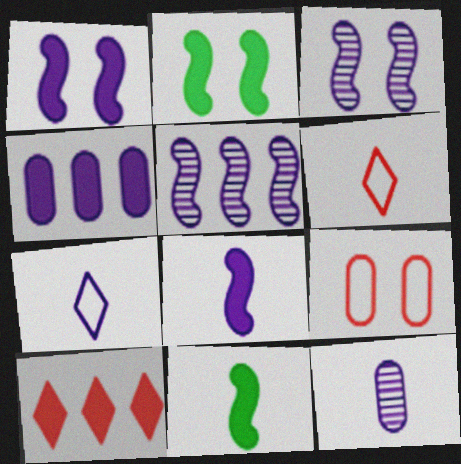[[3, 4, 7], 
[6, 11, 12], 
[7, 8, 12]]